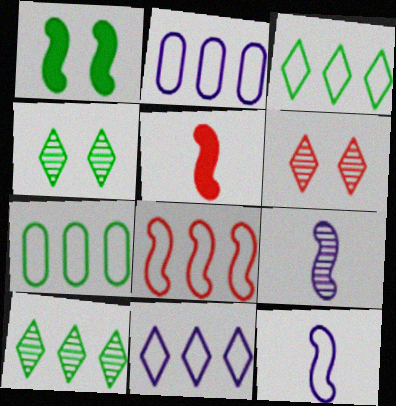[[1, 8, 9], 
[2, 3, 8], 
[2, 4, 5], 
[7, 8, 11]]